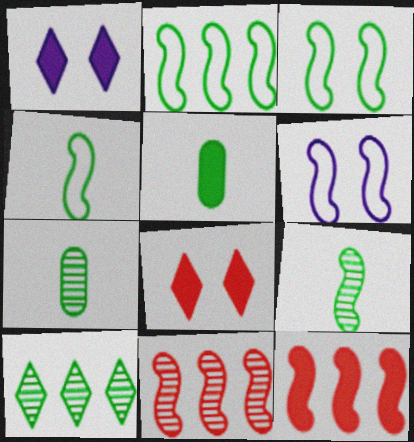[[1, 5, 12], 
[2, 3, 4], 
[3, 5, 10], 
[6, 9, 12]]